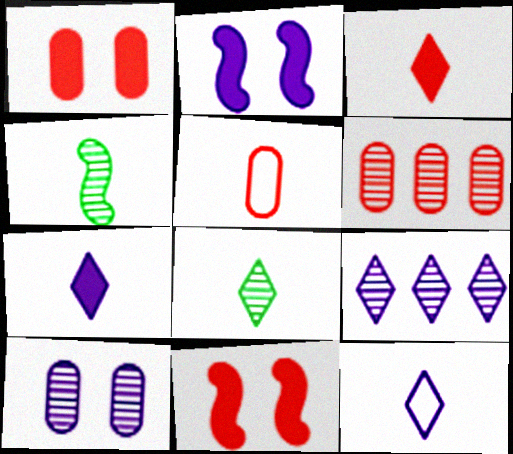[[1, 5, 6], 
[3, 8, 12], 
[4, 5, 7]]